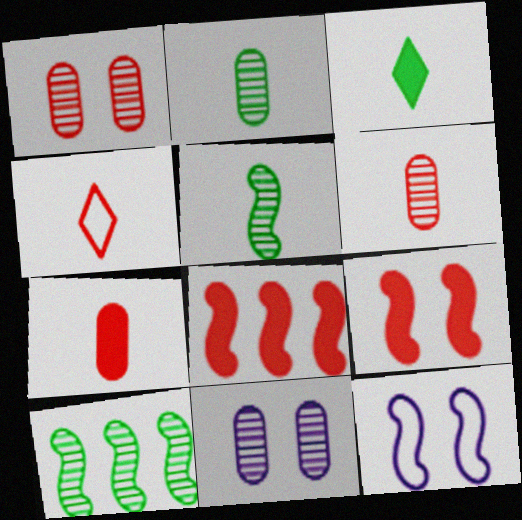[[1, 4, 8], 
[5, 8, 12]]